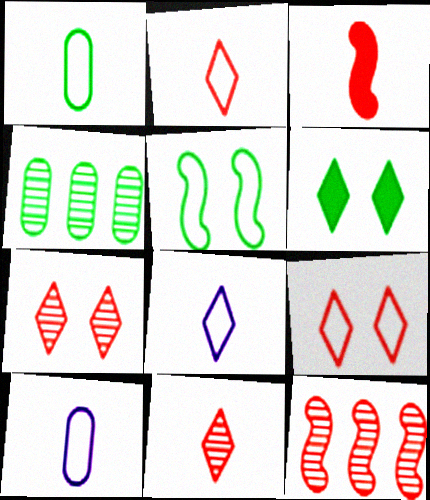[[6, 10, 12]]